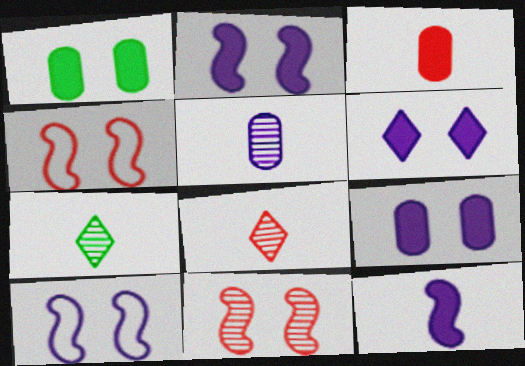[[2, 6, 9]]